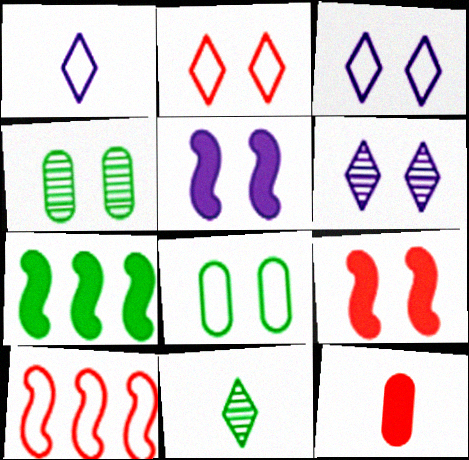[[1, 8, 10], 
[2, 4, 5], 
[3, 4, 9], 
[6, 8, 9], 
[7, 8, 11]]